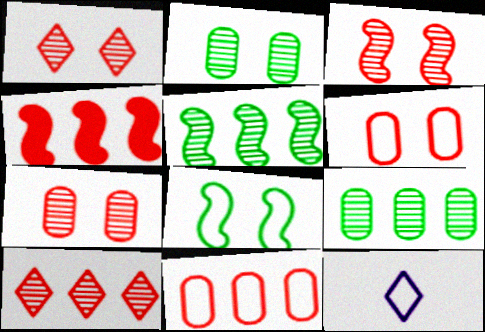[[1, 3, 7], 
[2, 4, 12], 
[4, 10, 11], 
[8, 11, 12]]